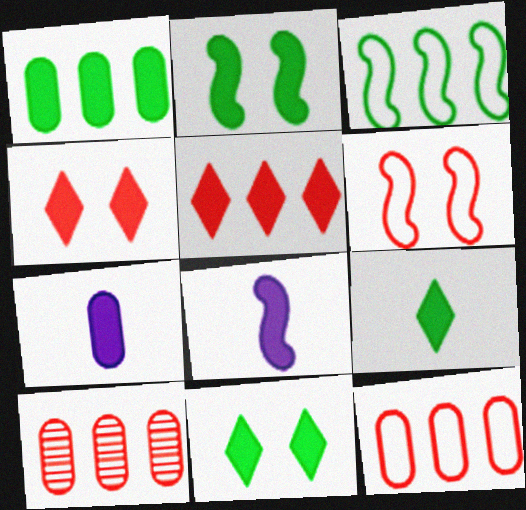[[1, 2, 9], 
[1, 4, 8], 
[2, 5, 7]]